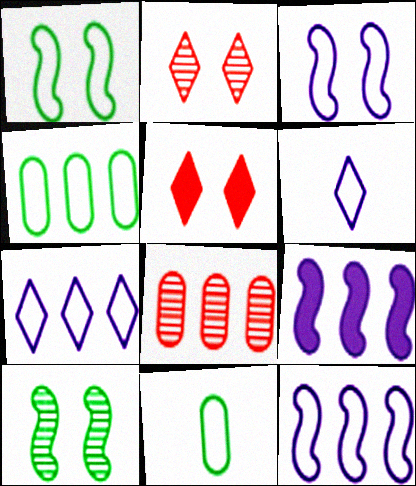[[2, 9, 11]]